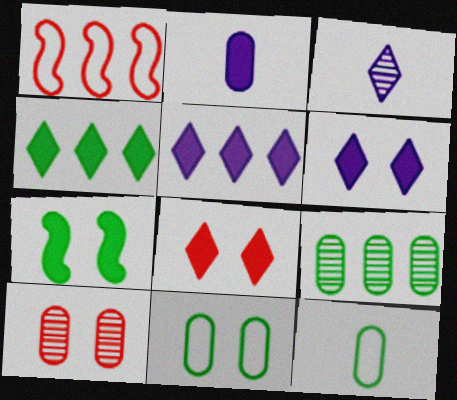[[1, 5, 9]]